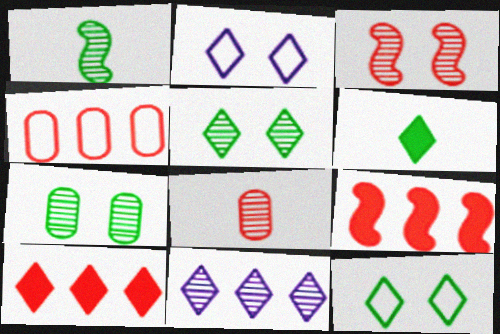[]